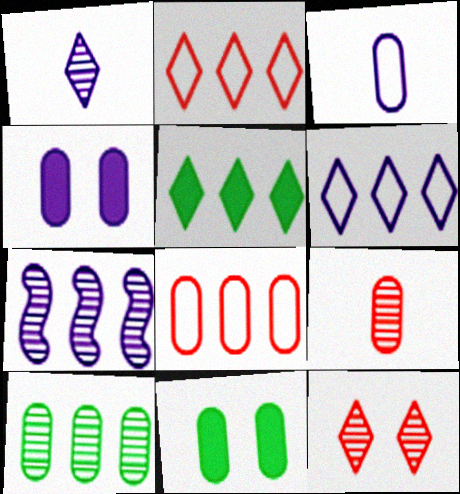[[5, 7, 8]]